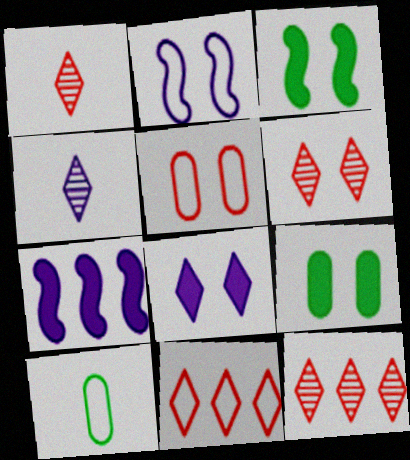[[1, 6, 12], 
[2, 6, 9], 
[2, 10, 11], 
[6, 7, 10]]